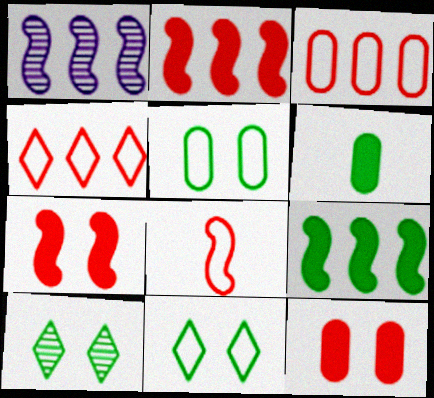[]